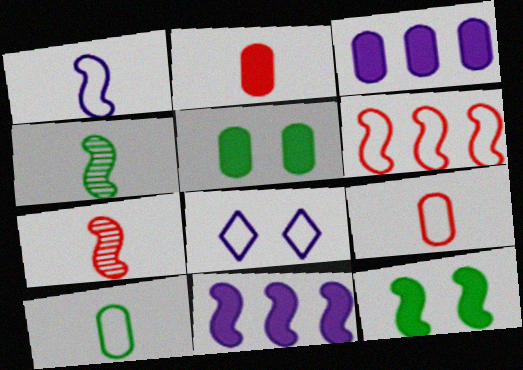[[2, 3, 5], 
[6, 8, 10]]